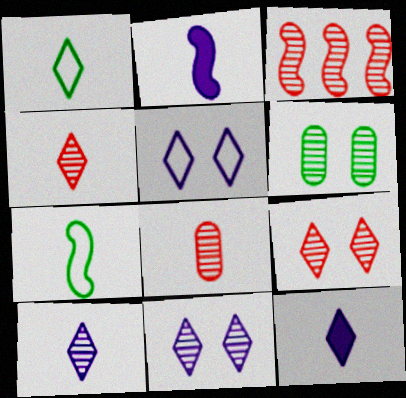[[1, 2, 8], 
[1, 4, 12], 
[3, 6, 10], 
[3, 8, 9], 
[7, 8, 12]]